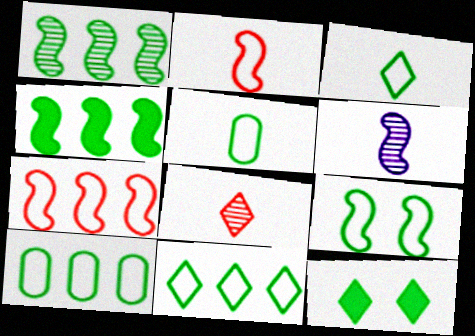[[1, 5, 12], 
[3, 9, 10], 
[5, 9, 11]]